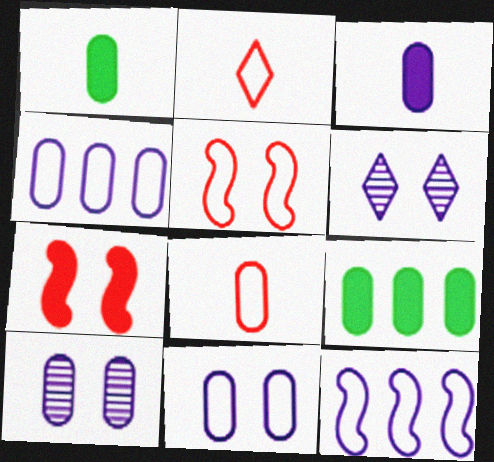[[3, 4, 10], 
[3, 6, 12], 
[8, 9, 10]]